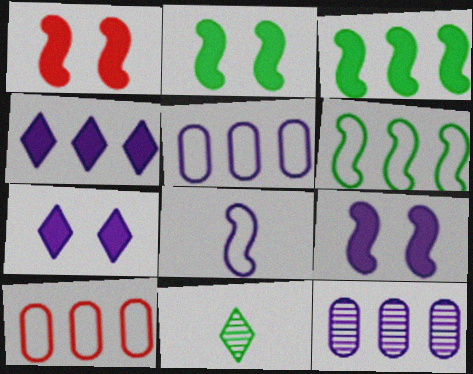[[1, 2, 9], 
[1, 5, 11], 
[7, 8, 12], 
[9, 10, 11]]